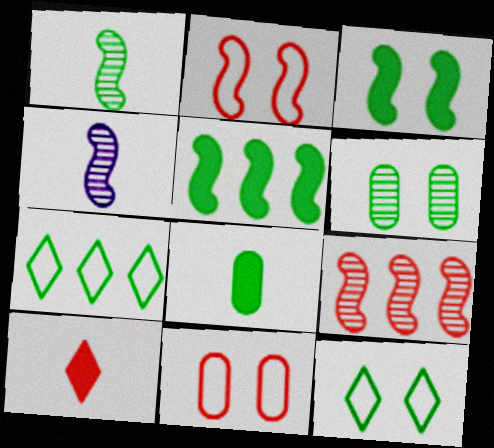[[2, 4, 5], 
[3, 6, 12], 
[9, 10, 11]]